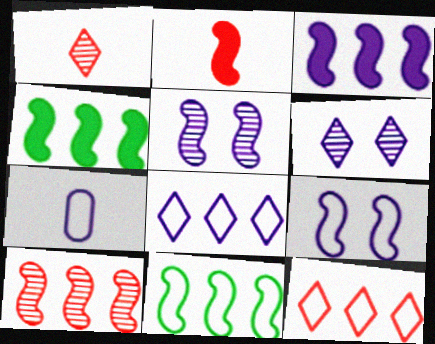[[2, 5, 11], 
[3, 6, 7], 
[3, 10, 11], 
[7, 8, 9]]